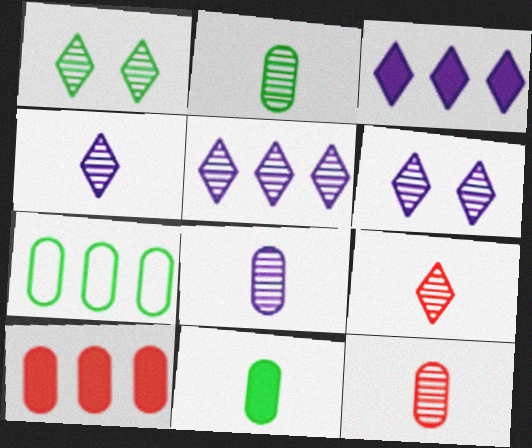[[1, 5, 9], 
[2, 8, 12], 
[4, 5, 6]]